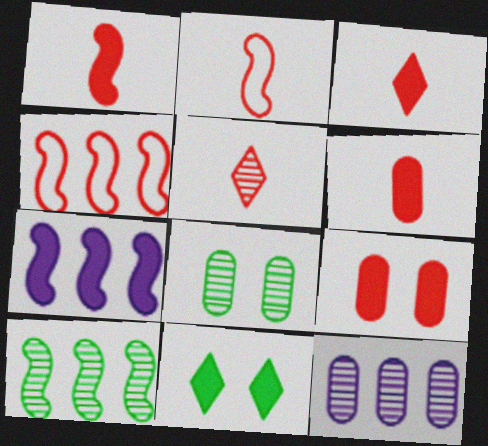[[1, 3, 6], 
[2, 5, 6], 
[2, 11, 12], 
[4, 5, 9], 
[4, 7, 10], 
[6, 7, 11]]